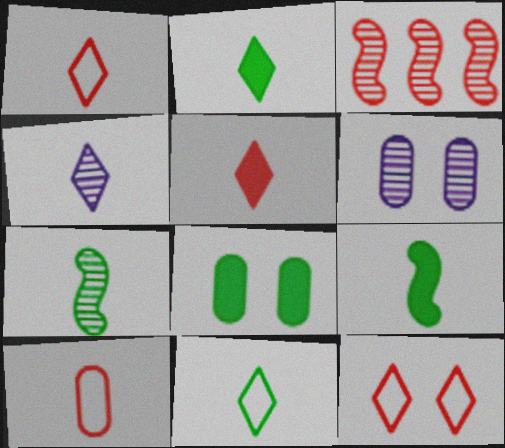[[1, 2, 4], 
[4, 5, 11], 
[4, 9, 10]]